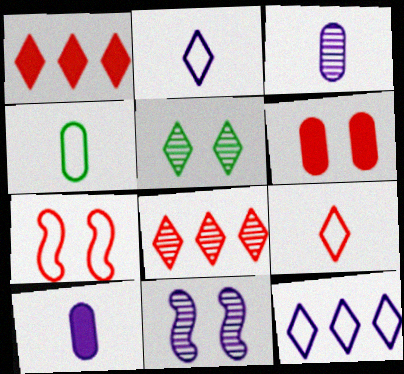[[1, 2, 5], 
[1, 4, 11], 
[4, 7, 12], 
[10, 11, 12]]